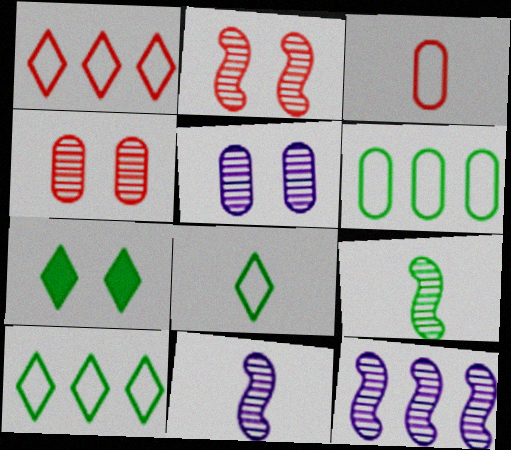[[2, 9, 12], 
[3, 7, 12], 
[6, 7, 9]]